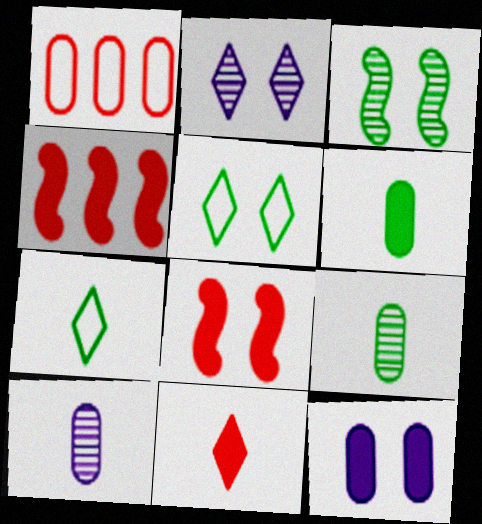[[1, 9, 12], 
[4, 5, 10]]